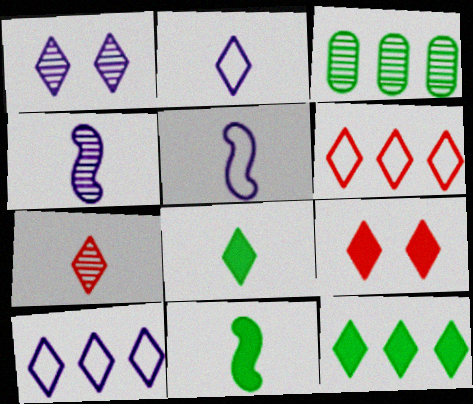[[1, 6, 8], 
[2, 7, 8], 
[3, 5, 9], 
[6, 7, 9]]